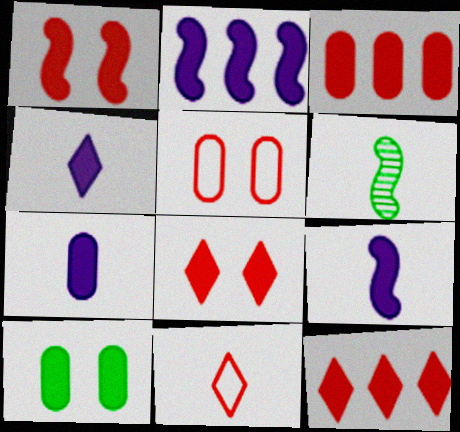[[3, 7, 10], 
[4, 7, 9], 
[6, 7, 11], 
[9, 10, 12]]